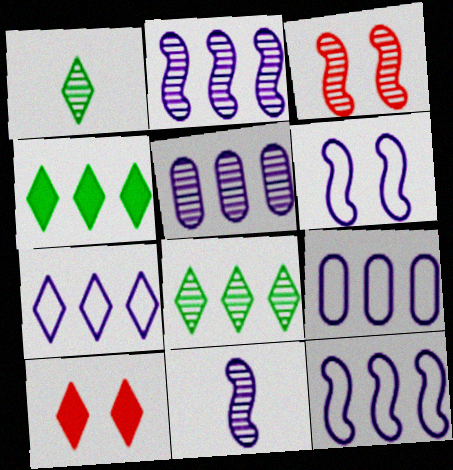[[1, 3, 5], 
[1, 7, 10], 
[7, 9, 12]]